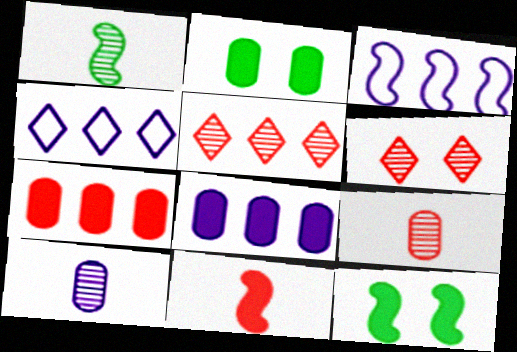[[4, 9, 12]]